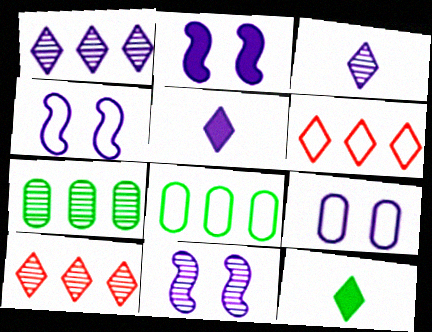[[2, 4, 11]]